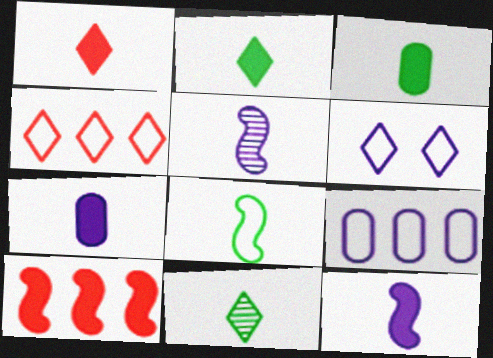[[1, 3, 12], 
[3, 8, 11]]